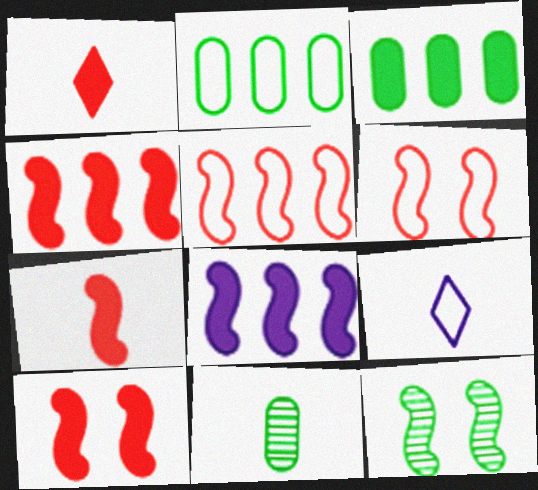[[2, 6, 9], 
[4, 7, 10], 
[7, 9, 11]]